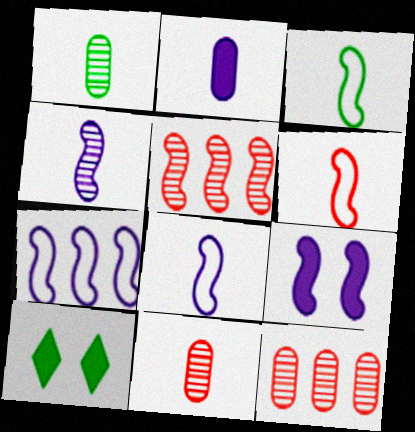[[3, 5, 9], 
[3, 6, 8], 
[4, 7, 9], 
[7, 10, 11], 
[8, 10, 12]]